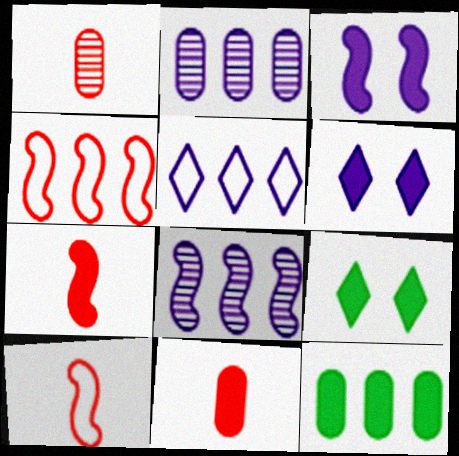[[2, 9, 10], 
[6, 7, 12]]